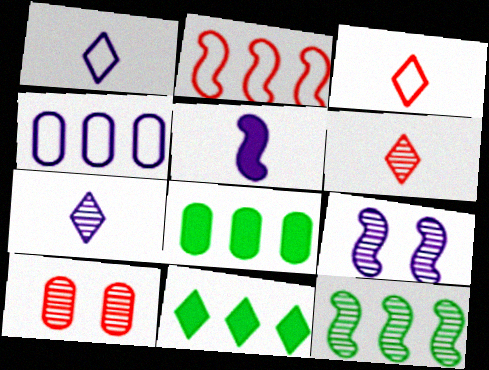[[3, 8, 9], 
[7, 10, 12]]